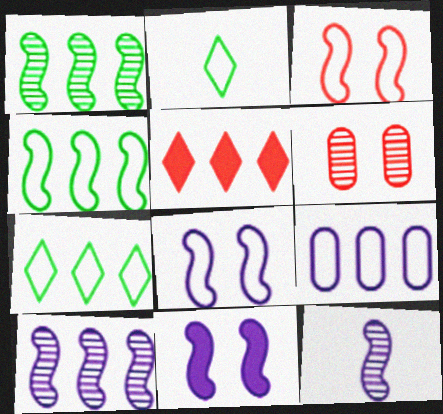[[1, 5, 9], 
[2, 3, 9]]